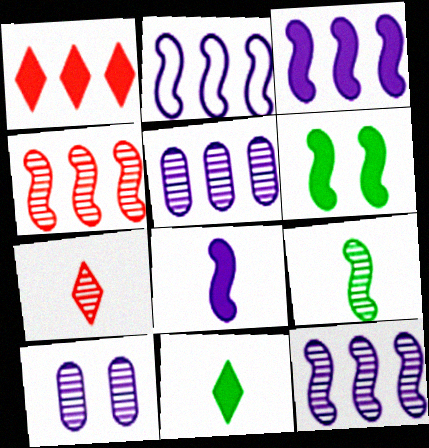[[2, 3, 12]]